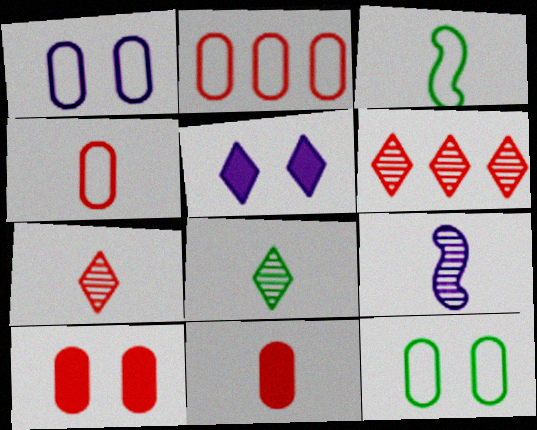[]